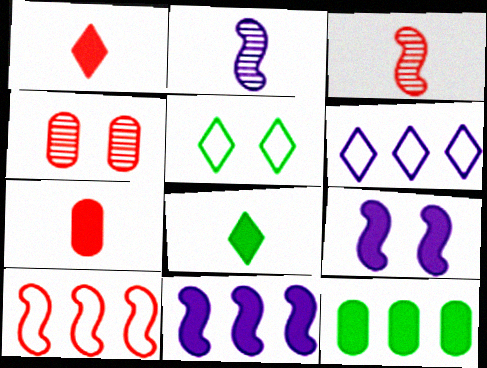[[1, 4, 10], 
[1, 9, 12], 
[4, 5, 9]]